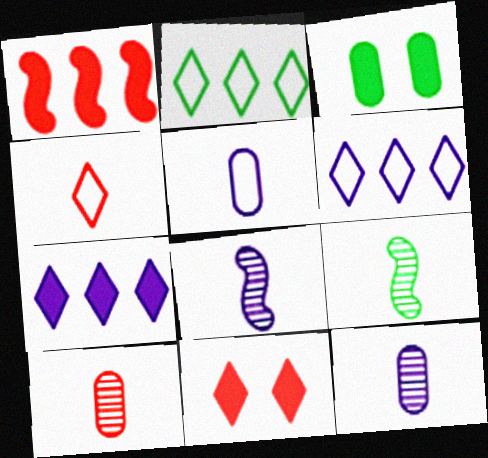[[2, 3, 9]]